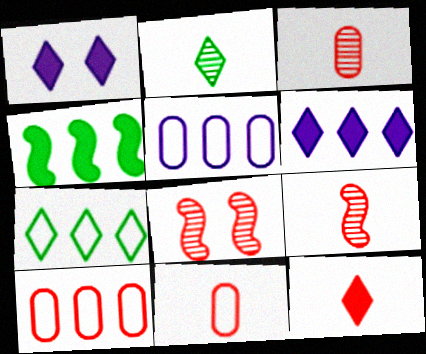[[8, 10, 12], 
[9, 11, 12]]